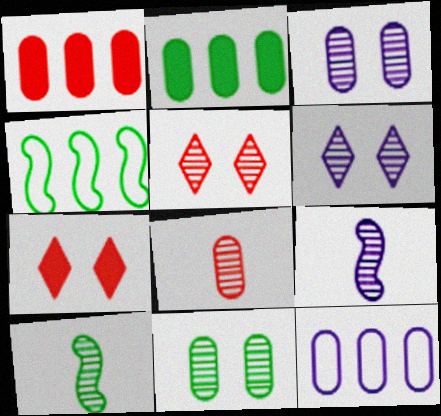[[7, 10, 12]]